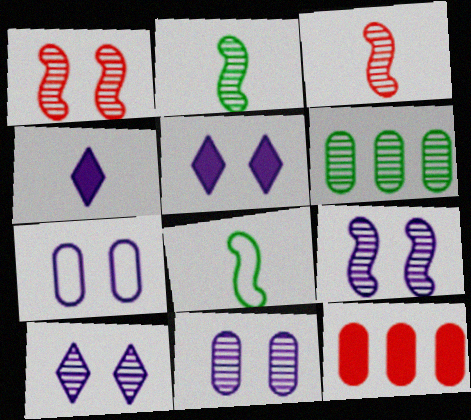[[3, 6, 10], 
[5, 7, 9], 
[8, 10, 12], 
[9, 10, 11]]